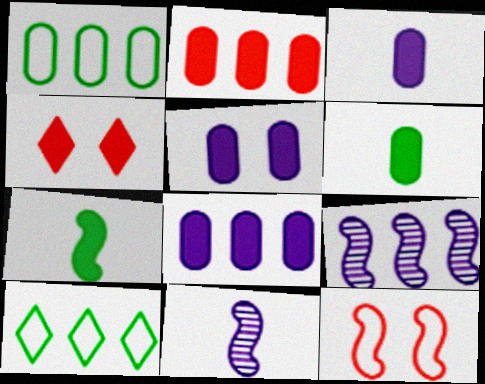[[1, 4, 11], 
[2, 5, 6], 
[2, 9, 10], 
[3, 5, 8], 
[4, 7, 8], 
[7, 9, 12]]